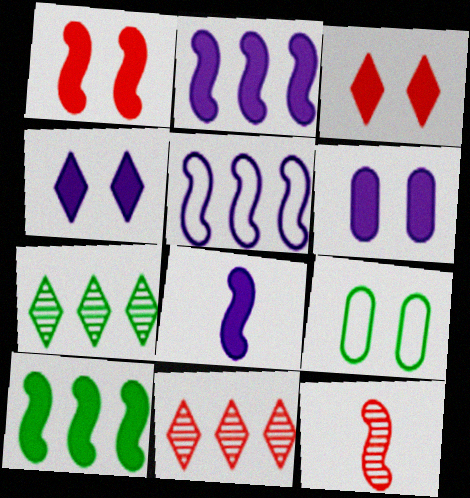[[1, 8, 10], 
[8, 9, 11]]